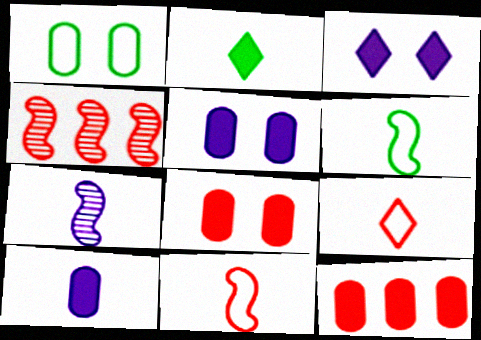[[4, 8, 9]]